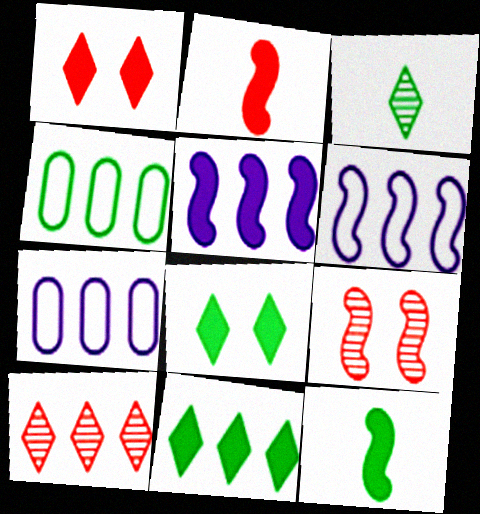[[4, 5, 10], 
[6, 9, 12]]